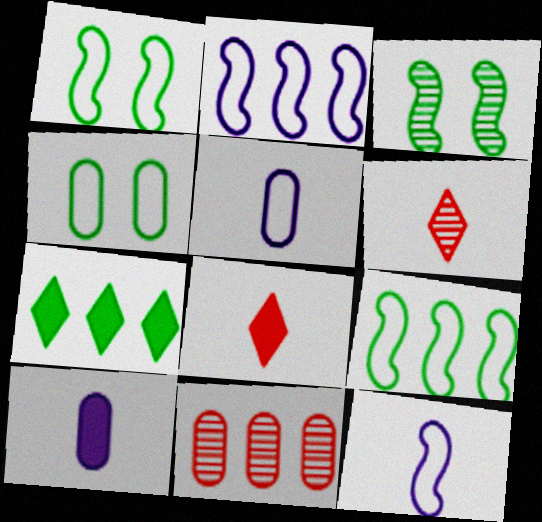[[2, 7, 11], 
[4, 10, 11]]